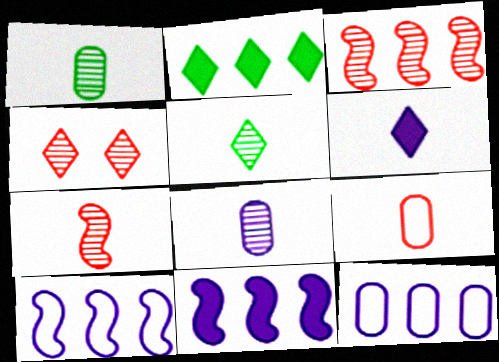[[2, 3, 12], 
[5, 7, 8]]